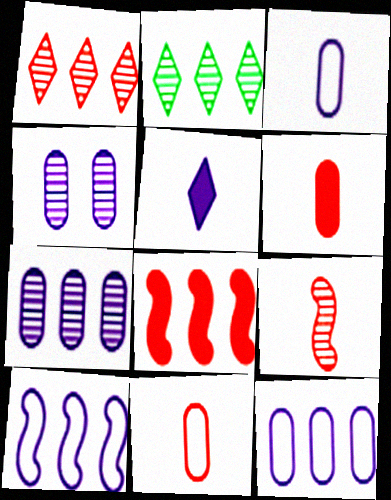[[2, 4, 9], 
[2, 8, 12], 
[4, 5, 10]]